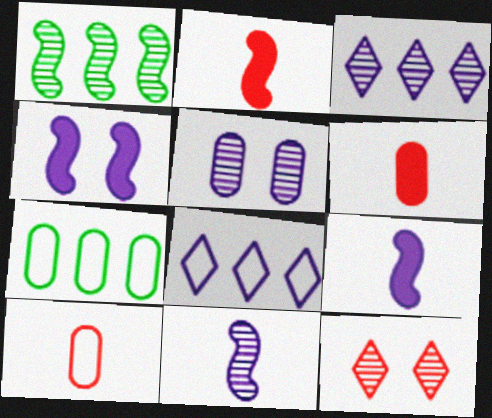[[3, 5, 11], 
[5, 6, 7], 
[5, 8, 9], 
[7, 9, 12]]